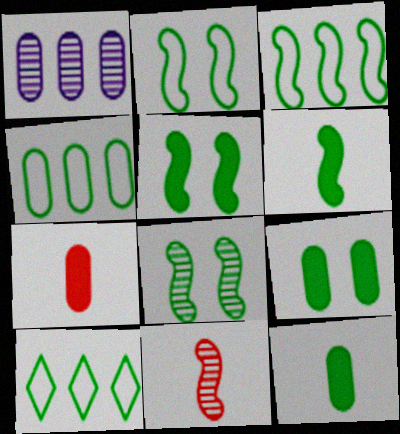[[2, 5, 8], 
[3, 4, 10], 
[3, 6, 8], 
[8, 10, 12]]